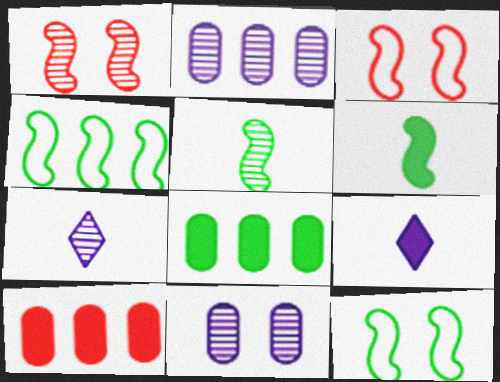[[3, 7, 8], 
[7, 10, 12]]